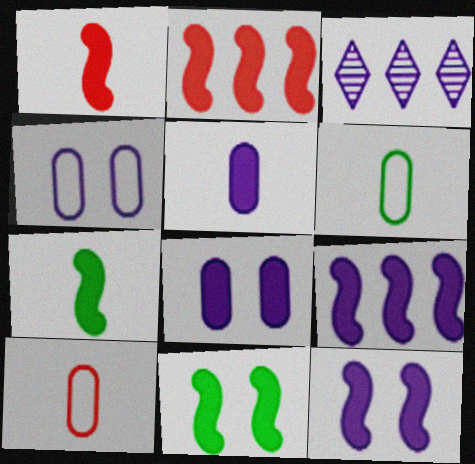[[1, 9, 11], 
[2, 7, 12], 
[3, 10, 11]]